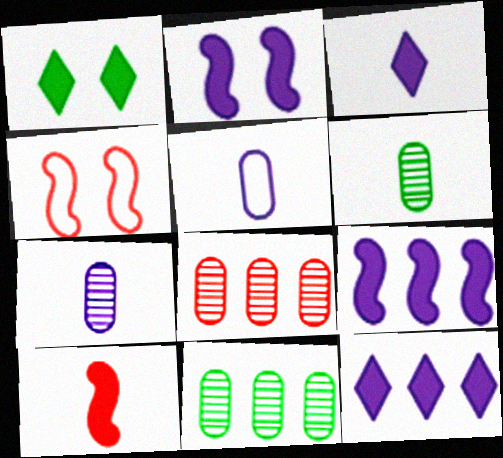[[3, 4, 11], 
[4, 6, 12]]